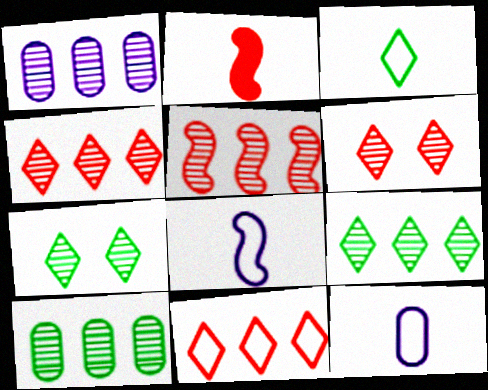[[1, 5, 9]]